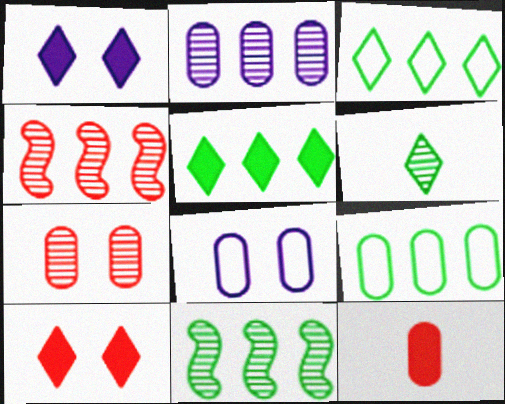[[5, 9, 11]]